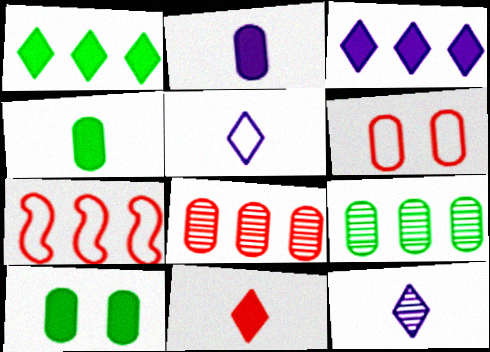[[2, 6, 9], 
[3, 7, 9], 
[7, 10, 12]]